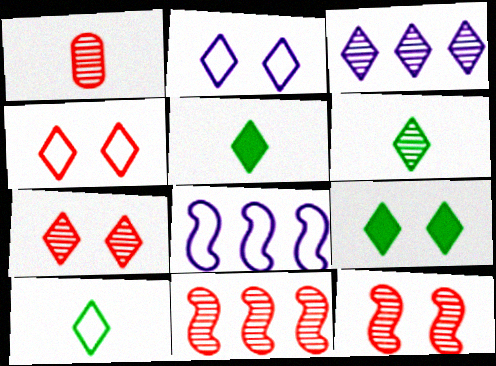[[1, 7, 11], 
[1, 8, 9], 
[2, 7, 9], 
[3, 4, 5], 
[3, 6, 7], 
[5, 6, 10]]